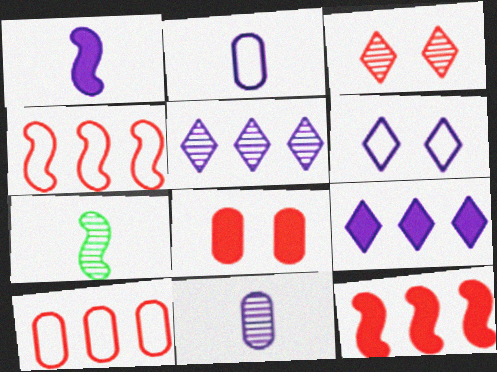[]